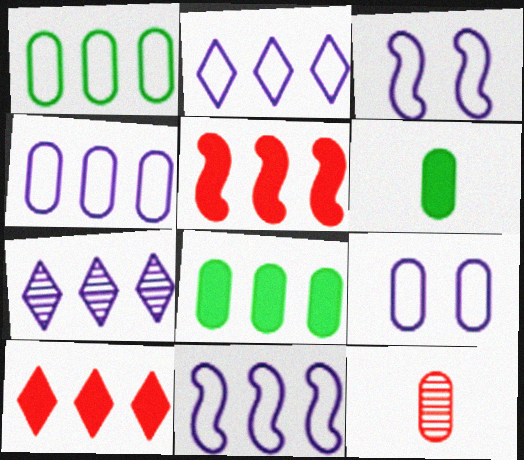[[1, 5, 7], 
[2, 4, 11], 
[8, 9, 12]]